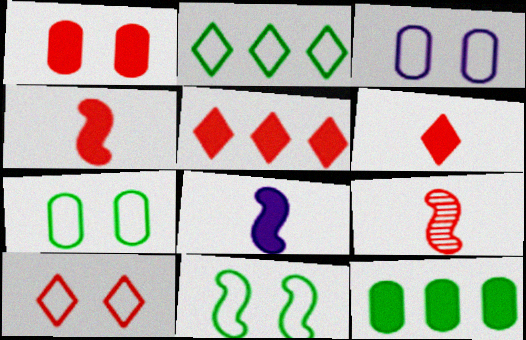[[1, 4, 5], 
[3, 10, 11]]